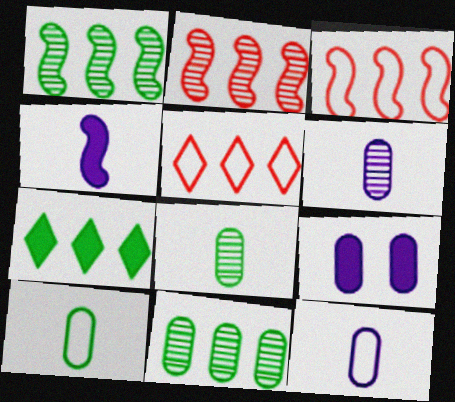[]